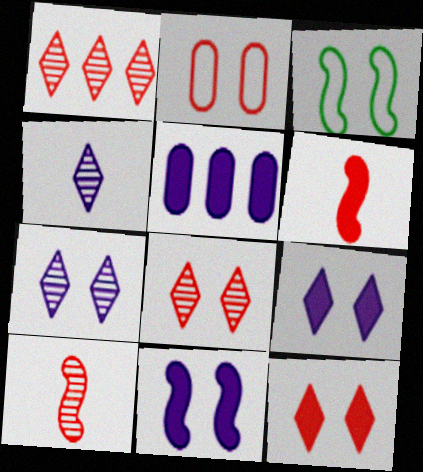[[1, 2, 6]]